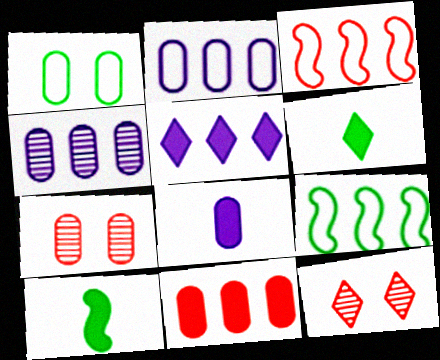[[2, 10, 12], 
[8, 9, 12]]